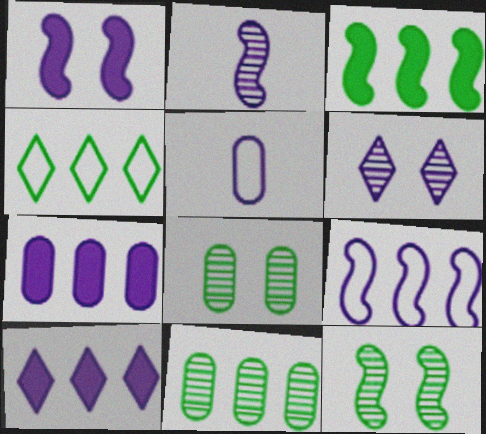[[1, 2, 9], 
[3, 4, 11]]